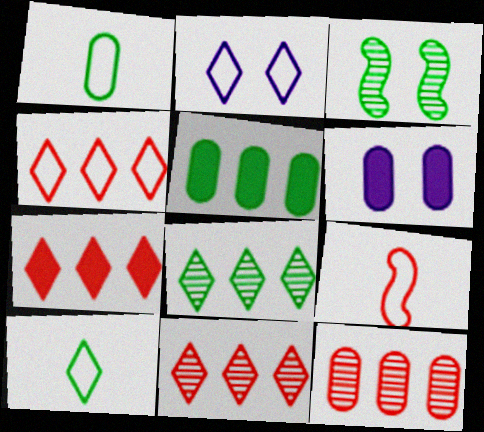[[1, 6, 12], 
[2, 4, 10], 
[3, 5, 10], 
[4, 7, 11], 
[6, 8, 9]]